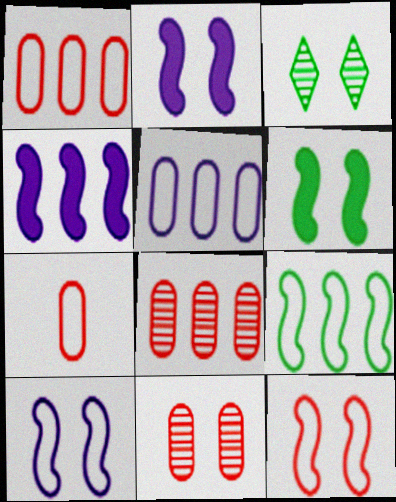[[3, 4, 7]]